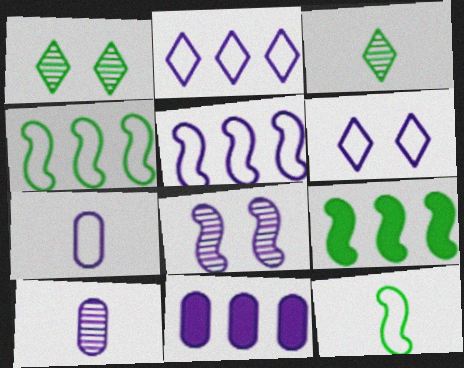[[5, 6, 7]]